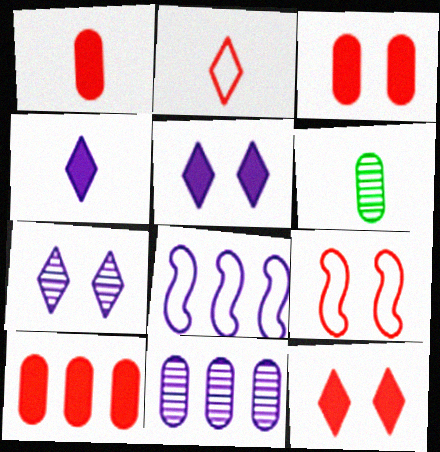[[1, 3, 10], 
[6, 8, 12]]